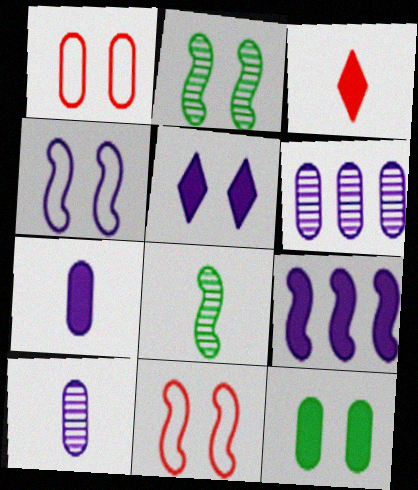[[1, 2, 5], 
[3, 9, 12], 
[5, 7, 9], 
[8, 9, 11]]